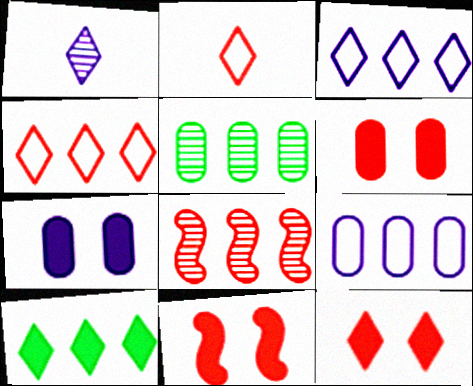[[2, 6, 8], 
[6, 11, 12], 
[8, 9, 10]]